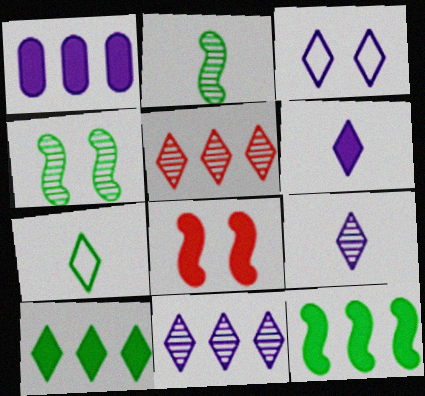[[3, 6, 11]]